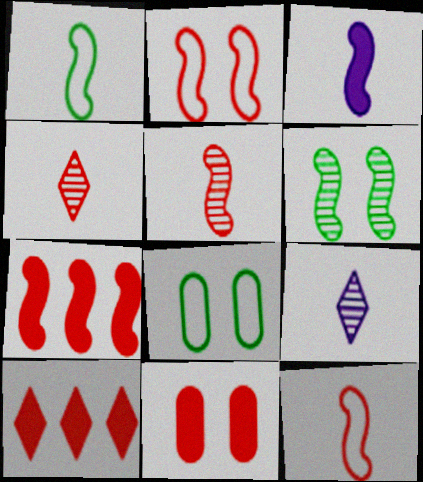[[1, 3, 5], 
[2, 5, 7], 
[7, 8, 9]]